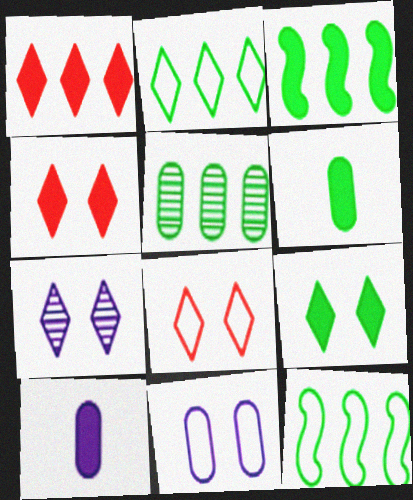[[2, 3, 5], 
[3, 4, 10], 
[3, 6, 9], 
[7, 8, 9]]